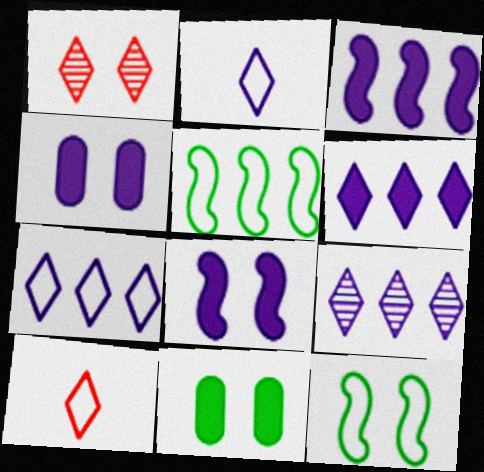[[1, 4, 12], 
[6, 7, 9]]